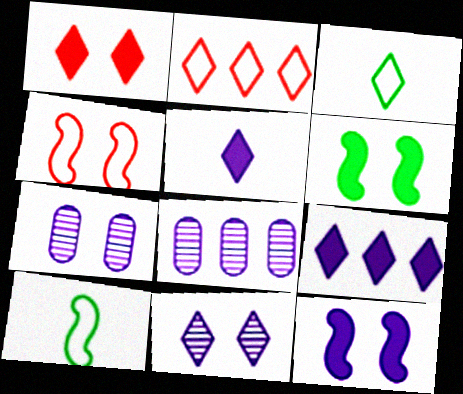[[1, 8, 10]]